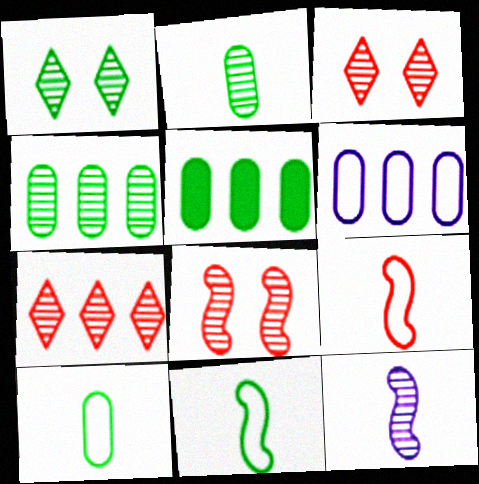[[1, 5, 11], 
[3, 4, 12]]